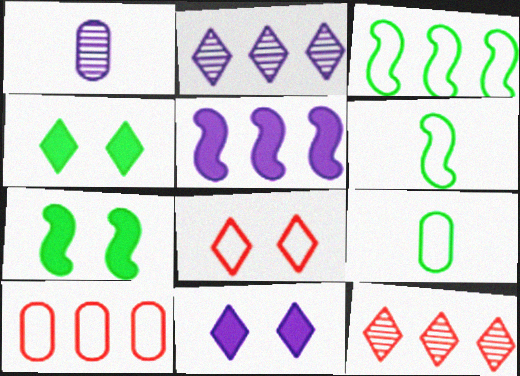[]